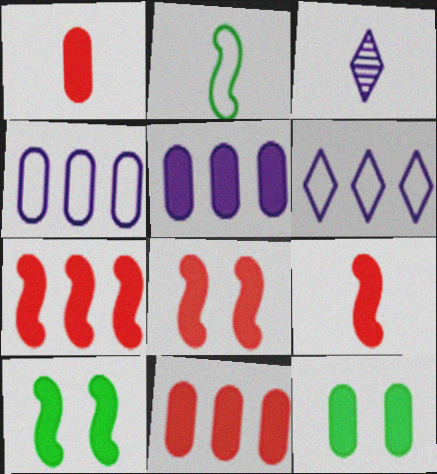[[1, 2, 3], 
[1, 5, 12], 
[7, 8, 9]]